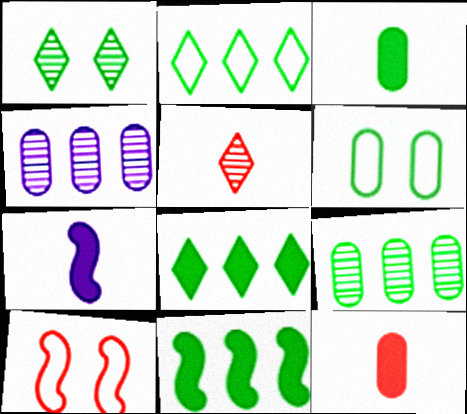[[2, 9, 11], 
[3, 6, 9], 
[4, 6, 12]]